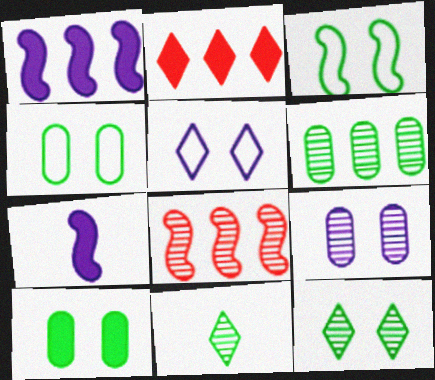[[2, 5, 11], 
[2, 7, 10], 
[3, 7, 8], 
[3, 10, 12], 
[8, 9, 11]]